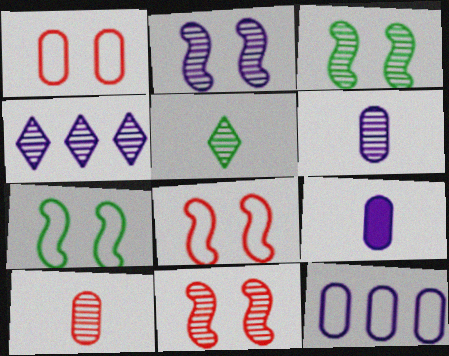[[2, 3, 11], 
[2, 4, 6], 
[3, 4, 10]]